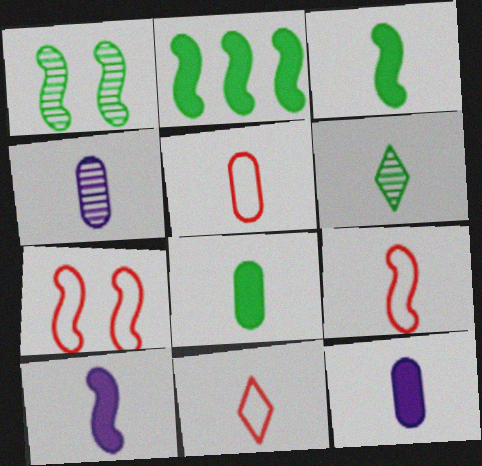[[3, 4, 11], 
[4, 5, 8], 
[5, 6, 10], 
[5, 9, 11], 
[6, 9, 12]]